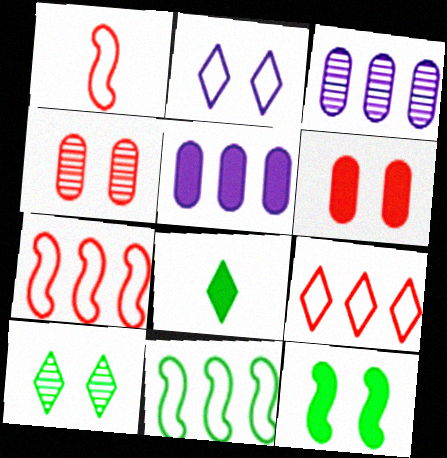[[1, 5, 10], 
[2, 4, 12]]